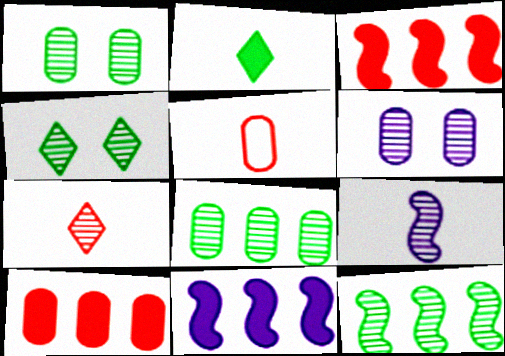[[2, 5, 9], 
[4, 5, 11], 
[6, 7, 12]]